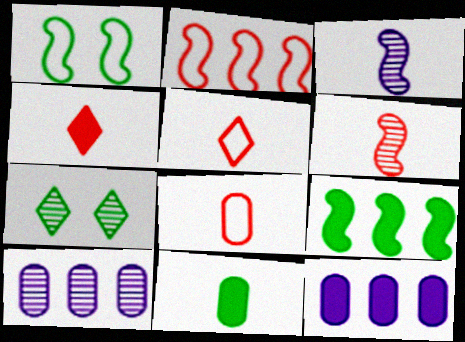[[1, 4, 10], 
[3, 5, 11], 
[4, 6, 8], 
[6, 7, 10]]